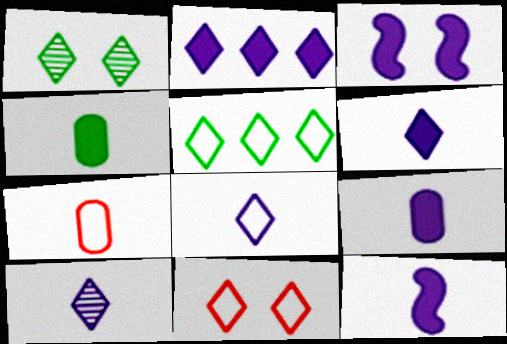[[2, 3, 9], 
[5, 8, 11], 
[6, 8, 10], 
[6, 9, 12]]